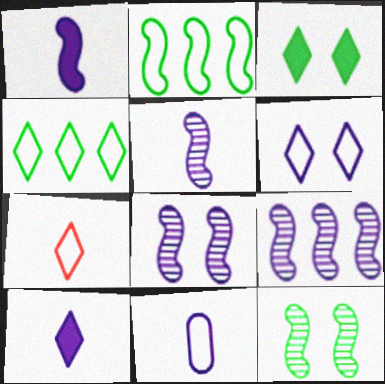[[4, 6, 7], 
[5, 8, 9], 
[5, 10, 11]]